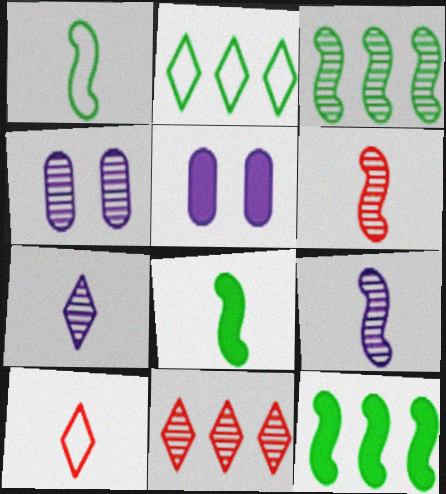[[1, 5, 11], 
[2, 5, 6], 
[3, 5, 10], 
[4, 10, 12]]